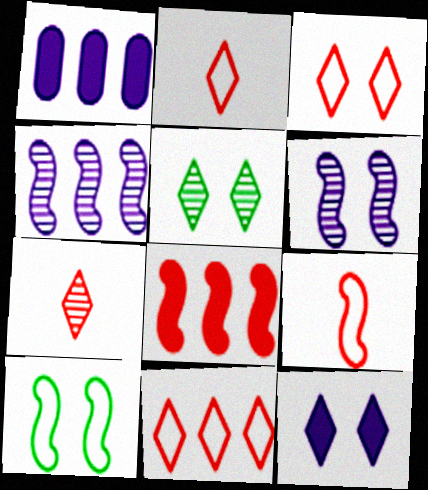[[1, 5, 9], 
[1, 7, 10], 
[2, 3, 11], 
[3, 5, 12]]